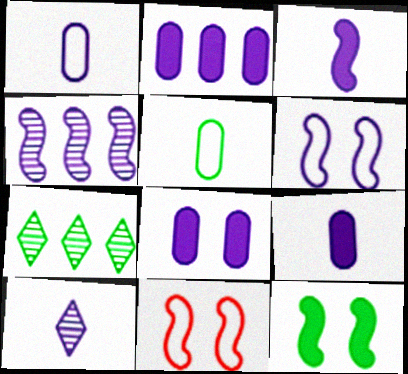[[1, 3, 10], 
[2, 6, 10], 
[2, 8, 9], 
[3, 4, 6], 
[5, 7, 12], 
[7, 9, 11]]